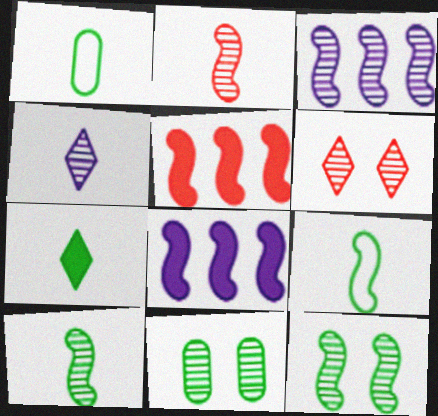[[1, 6, 8], 
[1, 7, 10], 
[2, 3, 12]]